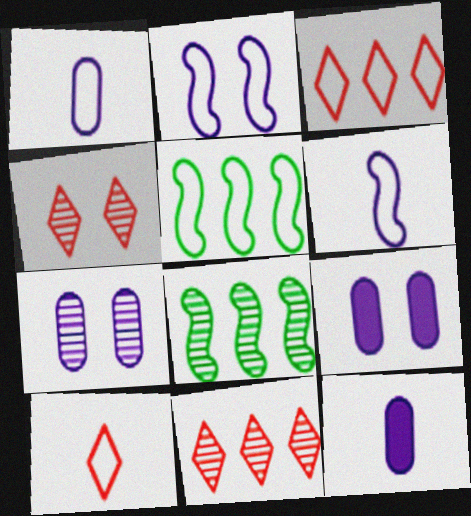[[4, 5, 12], 
[8, 9, 10]]